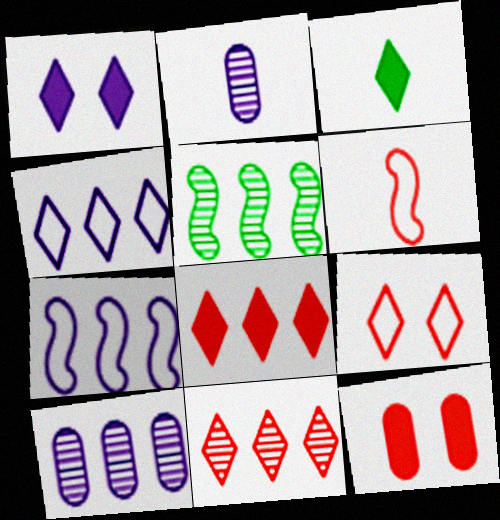[[1, 2, 7], 
[1, 3, 8], 
[2, 3, 6], 
[5, 10, 11], 
[6, 11, 12]]